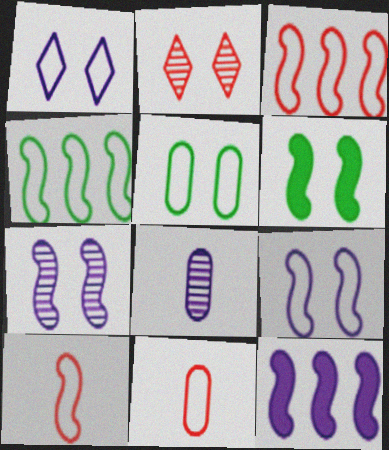[[1, 4, 11], 
[1, 8, 12], 
[4, 9, 10]]